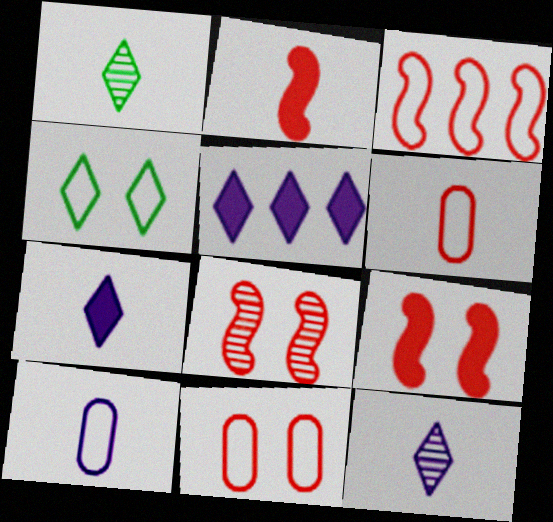[[1, 2, 10], 
[2, 3, 8], 
[3, 4, 10]]